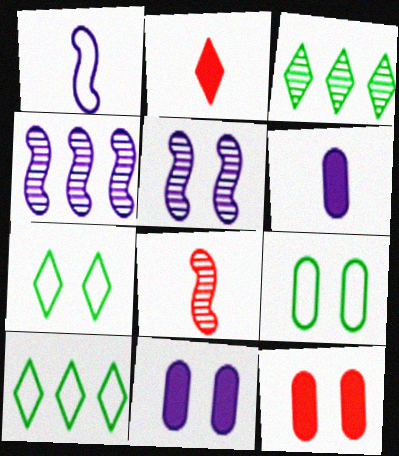[[1, 3, 12], 
[2, 4, 9], 
[5, 7, 12], 
[8, 10, 11]]